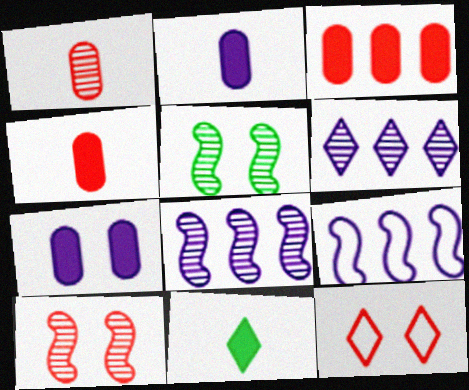[[1, 5, 6], 
[5, 7, 12], 
[6, 11, 12]]